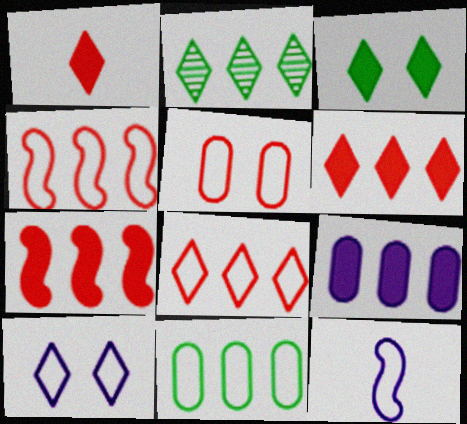[[1, 2, 10], 
[2, 4, 9]]